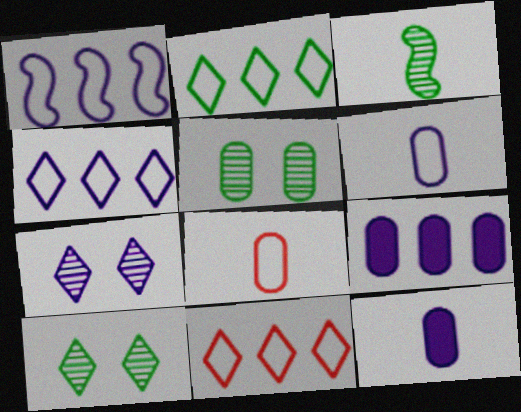[[1, 7, 12], 
[2, 4, 11], 
[5, 8, 9]]